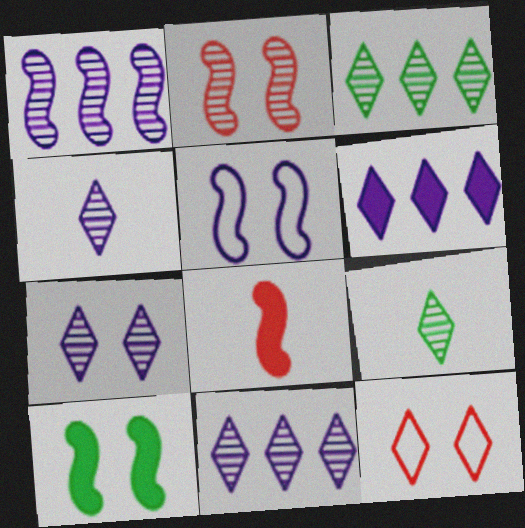[[2, 5, 10], 
[4, 7, 11], 
[6, 9, 12]]